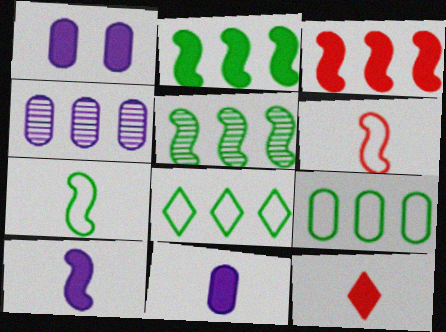[[1, 2, 12], 
[3, 4, 8]]